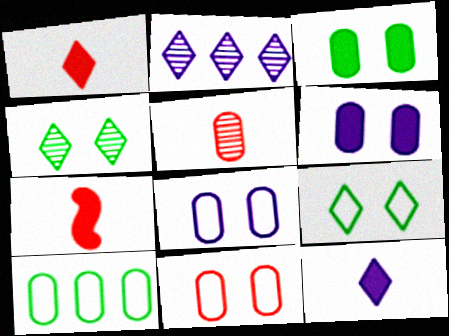[[1, 2, 9], 
[5, 6, 10]]